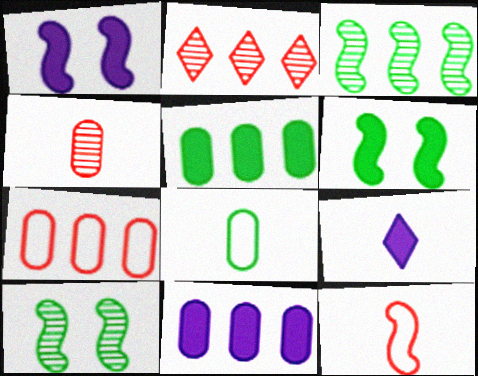[[1, 2, 8], 
[1, 3, 12], 
[1, 9, 11], 
[7, 9, 10]]